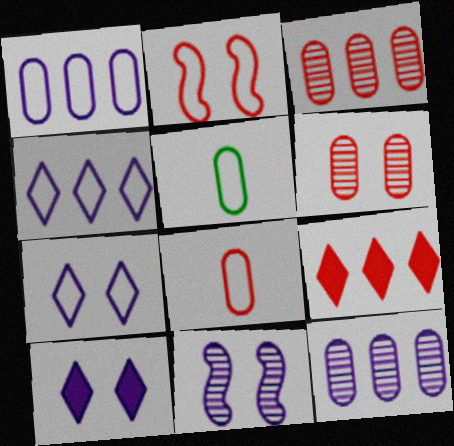[[2, 4, 5], 
[5, 9, 11]]